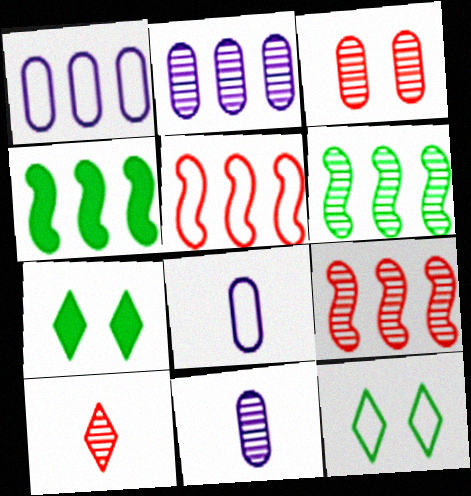[[3, 9, 10], 
[5, 7, 11], 
[5, 8, 12], 
[7, 8, 9]]